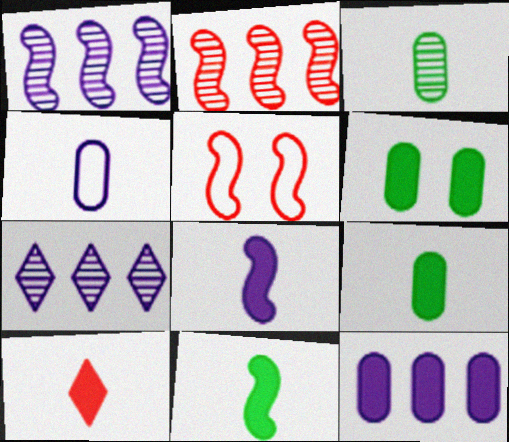[[1, 5, 11], 
[5, 7, 9], 
[8, 9, 10]]